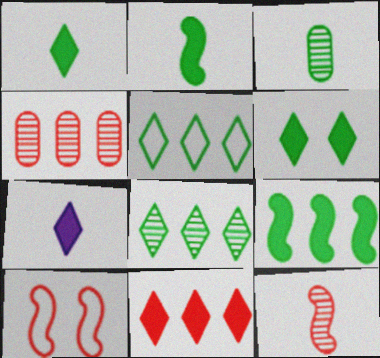[[6, 7, 11]]